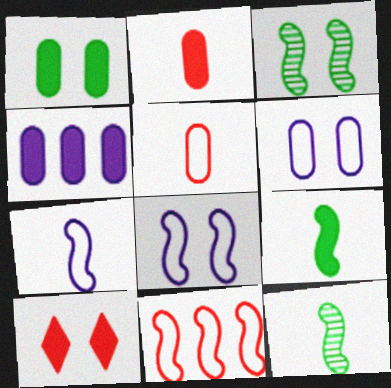[[1, 2, 4], 
[3, 6, 10], 
[4, 9, 10]]